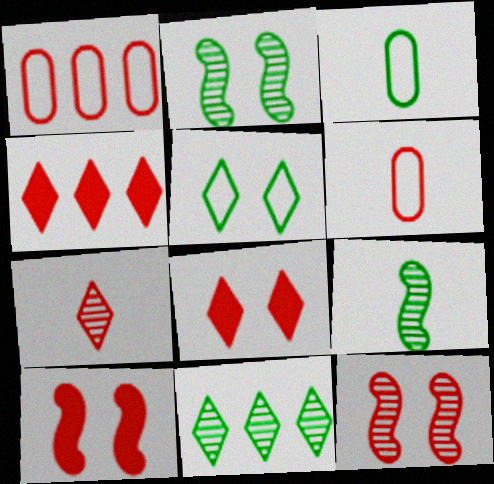[[1, 7, 10], 
[4, 6, 12]]